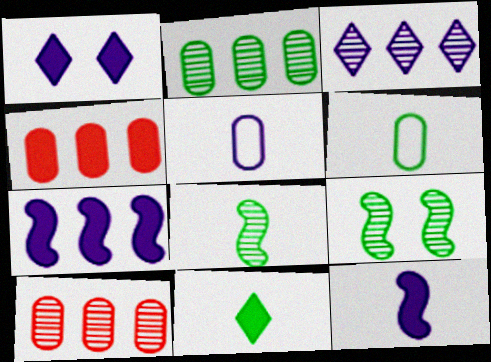[[6, 8, 11]]